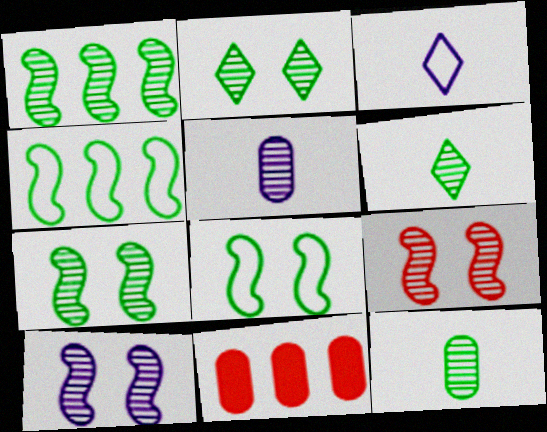[[1, 2, 12], 
[3, 7, 11], 
[7, 9, 10]]